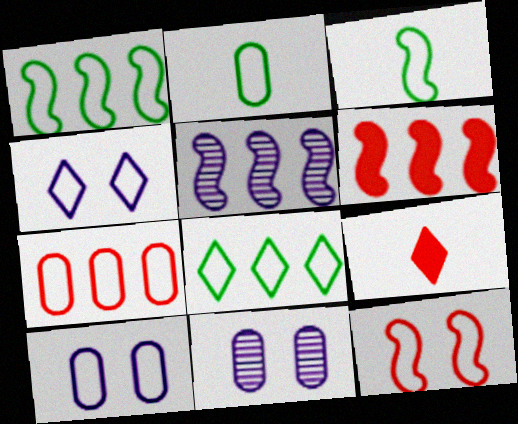[[1, 5, 6], 
[1, 9, 11], 
[2, 7, 10], 
[3, 4, 7]]